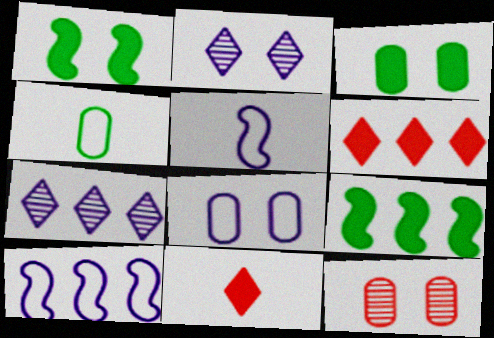[[3, 8, 12]]